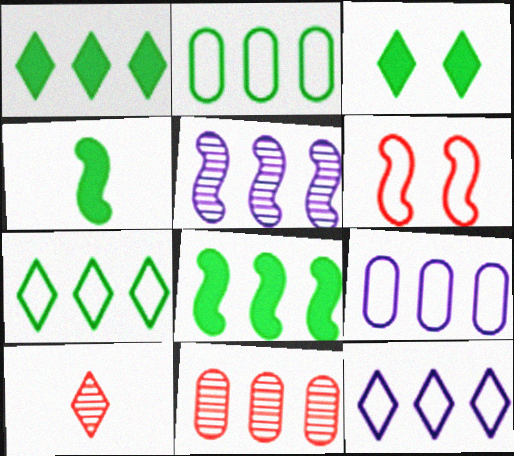[[3, 10, 12], 
[4, 5, 6], 
[8, 11, 12]]